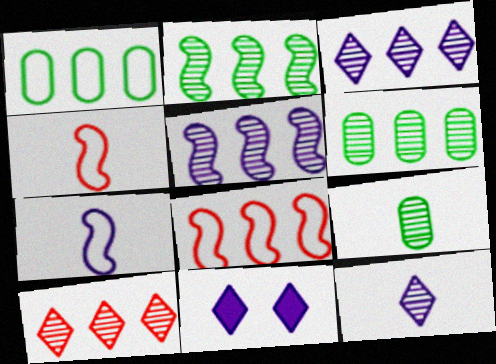[[4, 6, 11], 
[5, 6, 10], 
[8, 9, 11]]